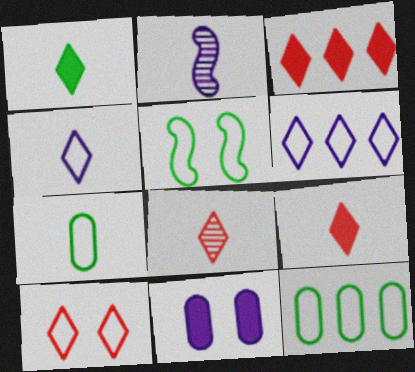[[1, 4, 8], 
[2, 6, 11], 
[2, 7, 9], 
[3, 8, 10]]